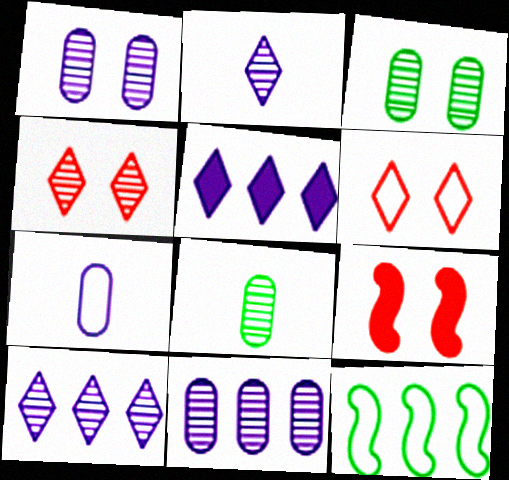[[6, 7, 12]]